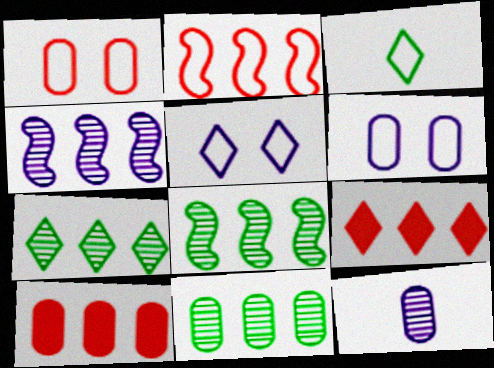[[2, 3, 6], 
[7, 8, 11]]